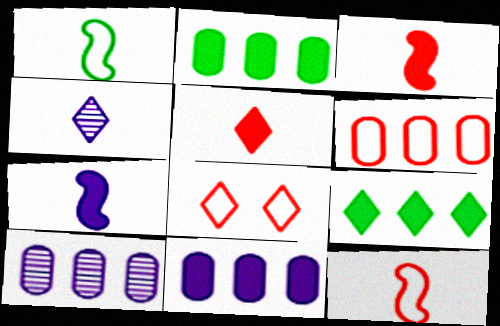[[2, 6, 10], 
[4, 8, 9], 
[6, 8, 12]]